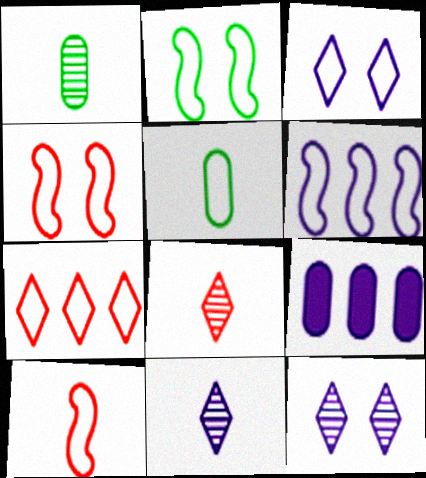[[2, 6, 10], 
[2, 8, 9]]